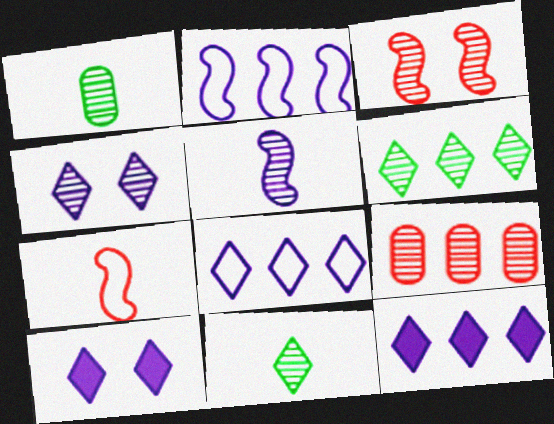[]